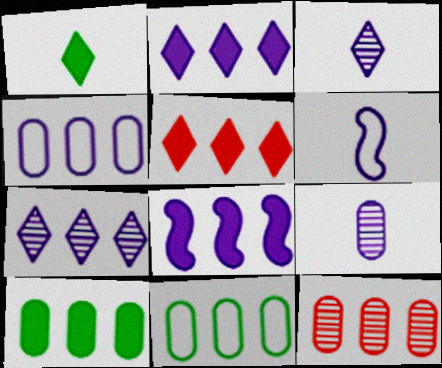[[4, 7, 8], 
[4, 10, 12], 
[5, 8, 10]]